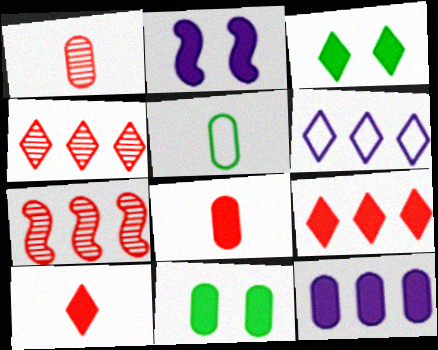[[2, 4, 5], 
[8, 11, 12]]